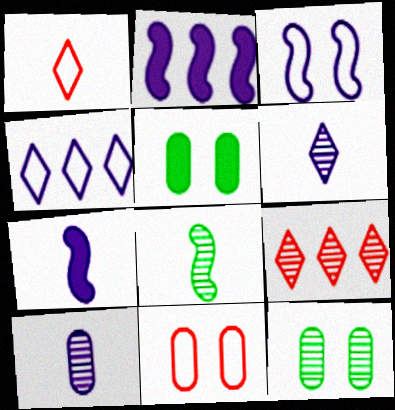[[1, 2, 12]]